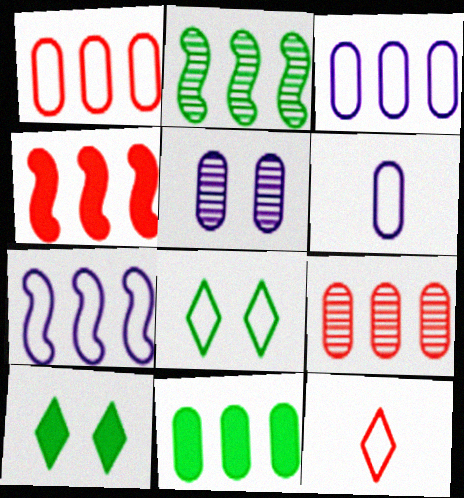[[2, 4, 7], 
[3, 9, 11]]